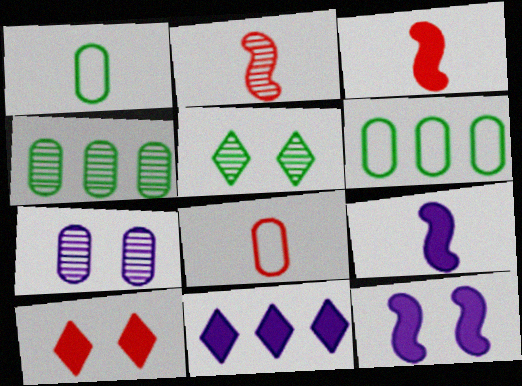[]